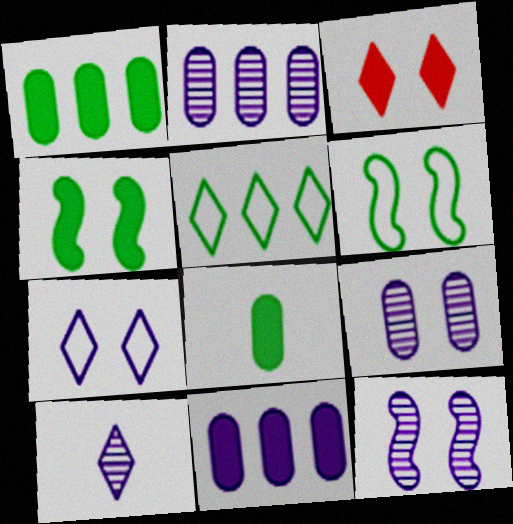[[2, 10, 12], 
[3, 5, 10], 
[3, 6, 9]]